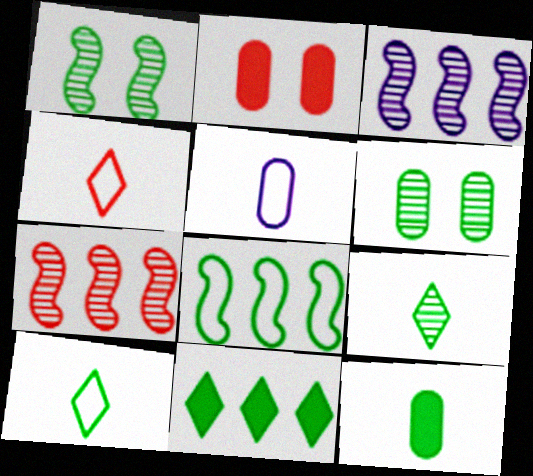[[2, 3, 10], 
[2, 4, 7]]